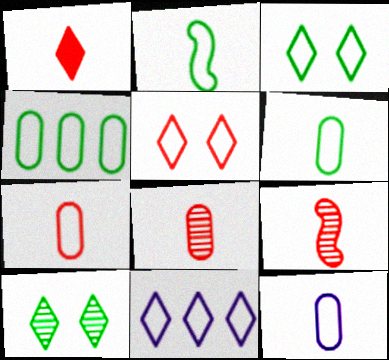[[1, 7, 9], 
[1, 10, 11], 
[2, 3, 4], 
[6, 7, 12]]